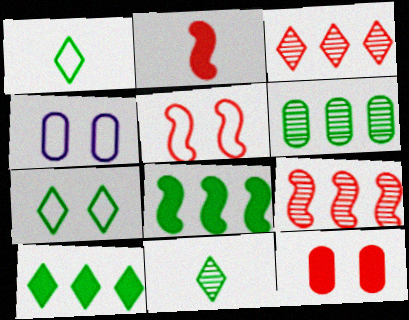[[2, 5, 9], 
[4, 5, 7], 
[7, 10, 11]]